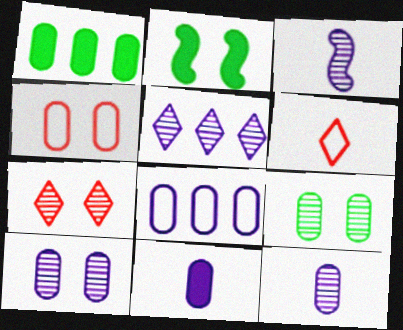[[1, 4, 12], 
[3, 5, 10], 
[8, 10, 11]]